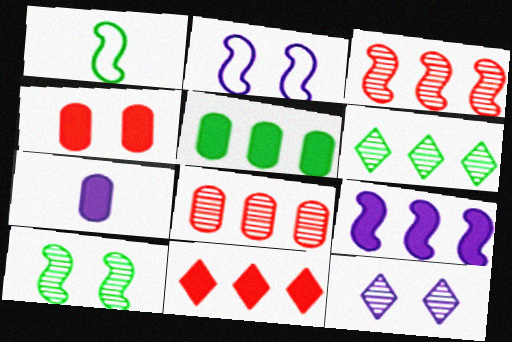[[4, 5, 7], 
[5, 9, 11]]